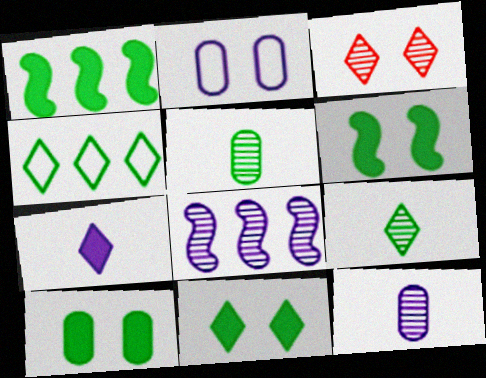[[2, 3, 6], 
[2, 7, 8], 
[3, 4, 7], 
[3, 5, 8], 
[4, 5, 6], 
[4, 9, 11], 
[6, 10, 11]]